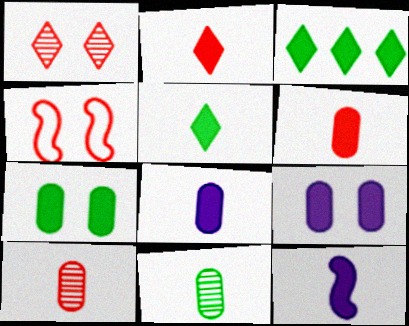[[5, 6, 12]]